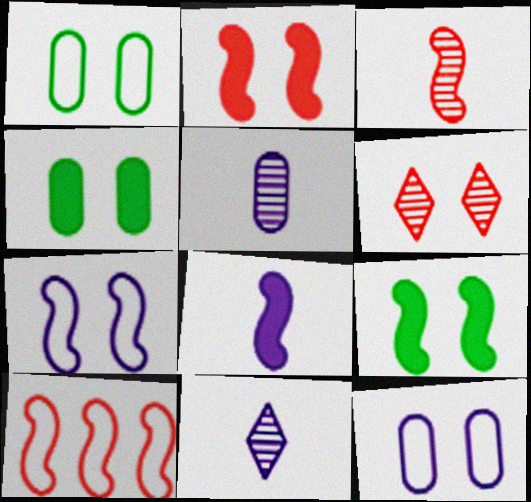[[2, 3, 10], 
[4, 6, 7], 
[4, 10, 11], 
[6, 9, 12]]